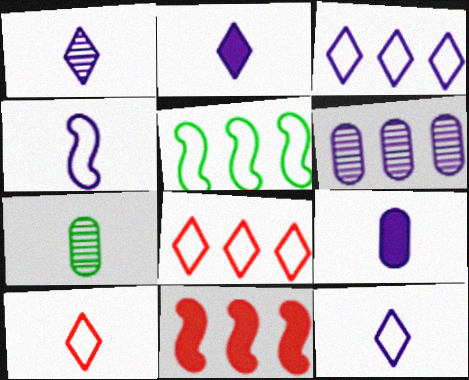[[1, 2, 12], 
[1, 4, 9]]